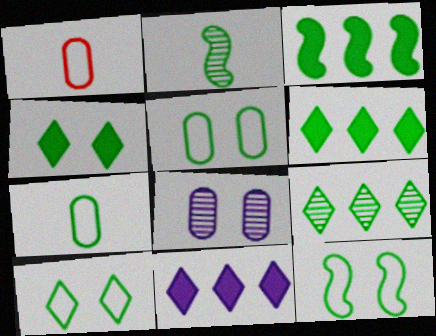[[2, 3, 12], 
[2, 5, 6], 
[5, 10, 12]]